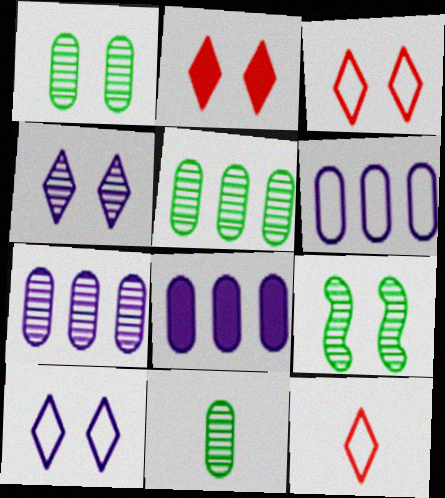[[1, 5, 11], 
[6, 7, 8], 
[8, 9, 12]]